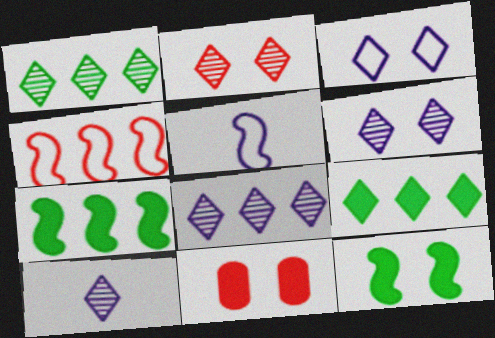[[1, 2, 10], 
[1, 5, 11], 
[6, 8, 10]]